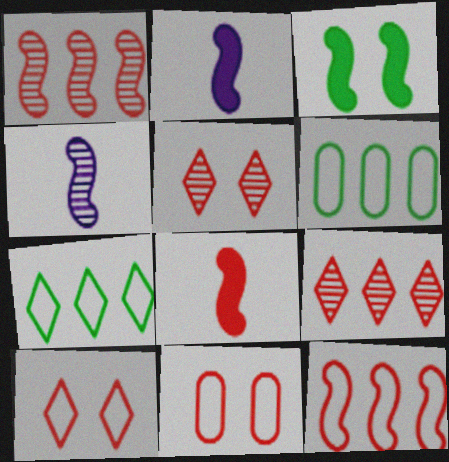[[2, 5, 6], 
[3, 4, 12], 
[8, 9, 11]]